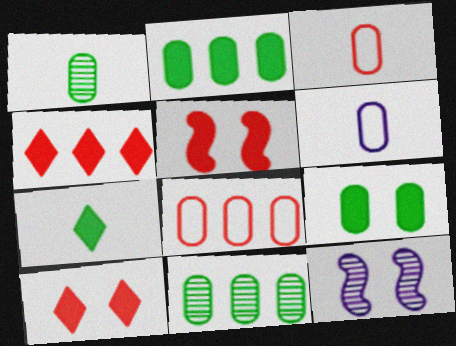[[7, 8, 12]]